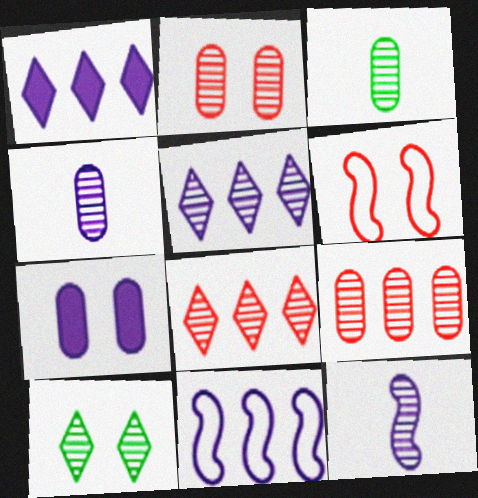[[1, 3, 6], 
[6, 7, 10], 
[9, 10, 12]]